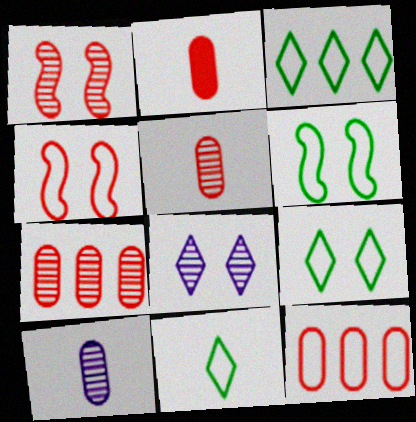[[3, 9, 11]]